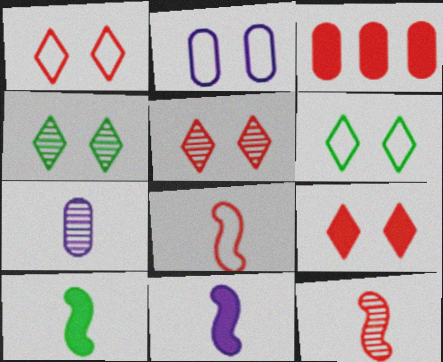[[1, 3, 12], 
[1, 5, 9], 
[3, 5, 8]]